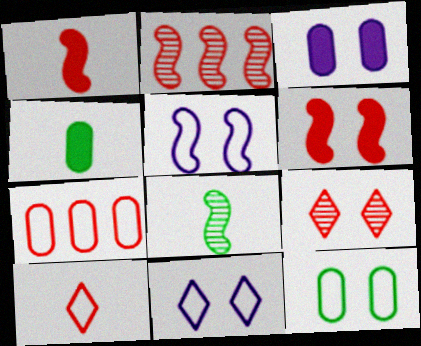[[1, 7, 9], 
[2, 4, 11]]